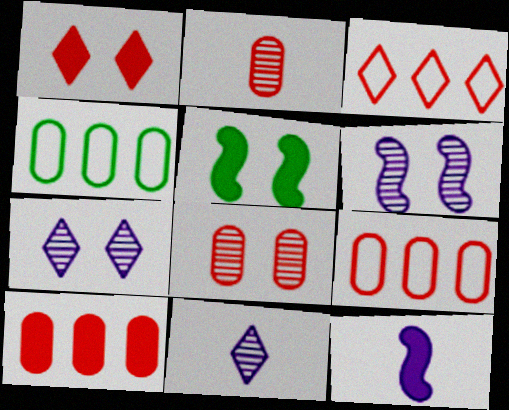[[5, 9, 11]]